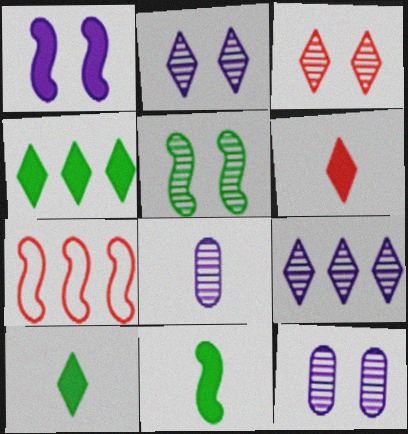[[3, 5, 12], 
[7, 10, 12]]